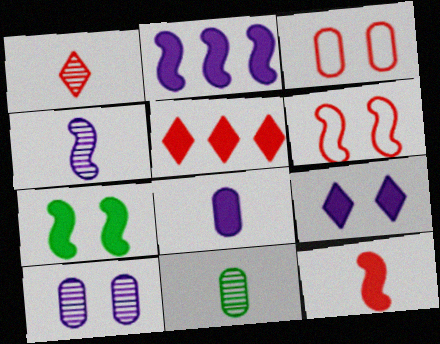[[1, 4, 11], 
[2, 7, 12], 
[2, 8, 9], 
[5, 7, 8]]